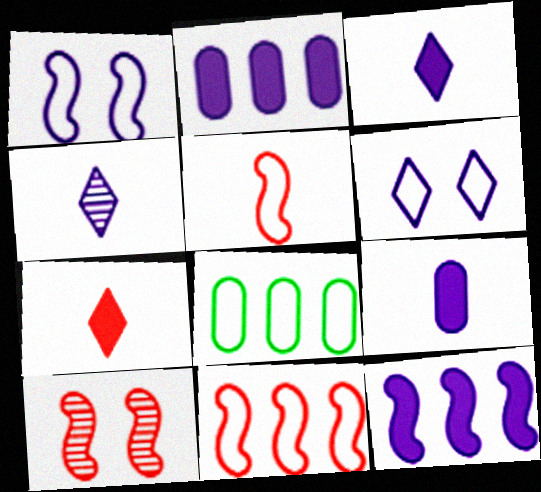[[1, 2, 4], 
[3, 8, 10], 
[5, 6, 8]]